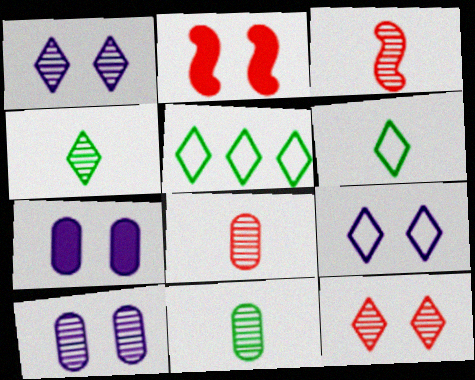[[3, 5, 7]]